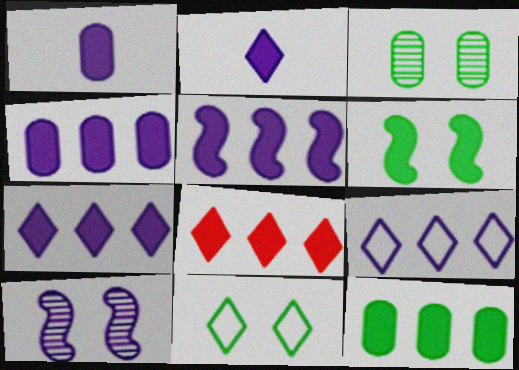[[1, 6, 8], 
[1, 9, 10], 
[3, 6, 11], 
[4, 5, 7], 
[5, 8, 12]]